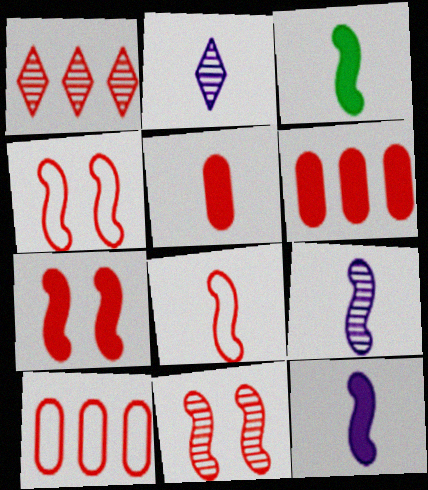[[1, 4, 5], 
[3, 8, 9], 
[4, 7, 11]]